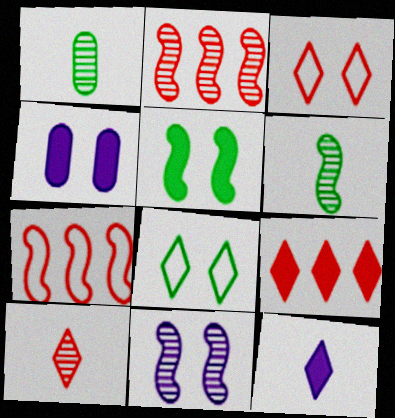[[2, 6, 11], 
[3, 9, 10]]